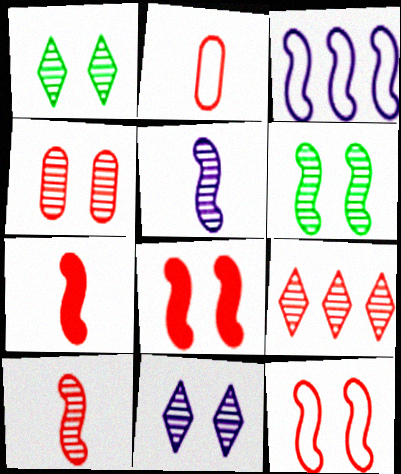[[2, 8, 9], 
[3, 6, 7], 
[4, 6, 11], 
[4, 9, 10]]